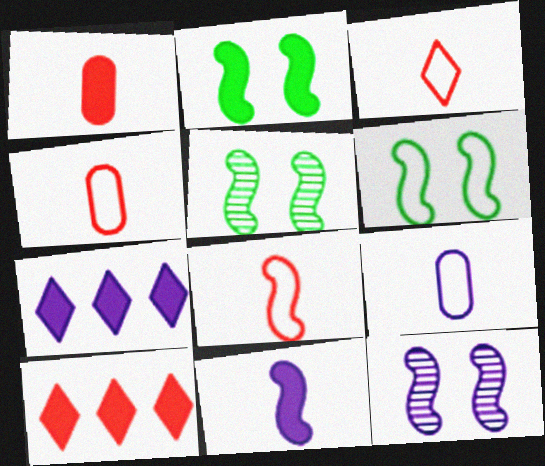[[1, 2, 7], 
[2, 5, 6], 
[3, 4, 8], 
[4, 5, 7], 
[5, 9, 10], 
[7, 9, 12]]